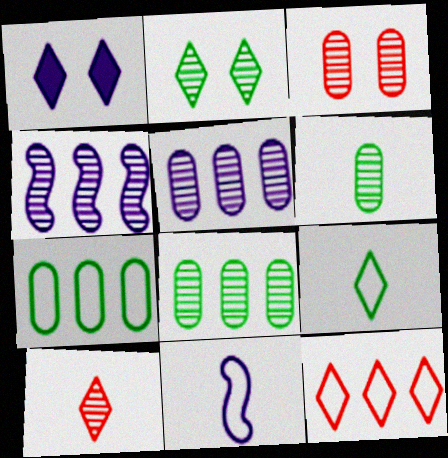[[1, 5, 11], 
[3, 5, 6]]